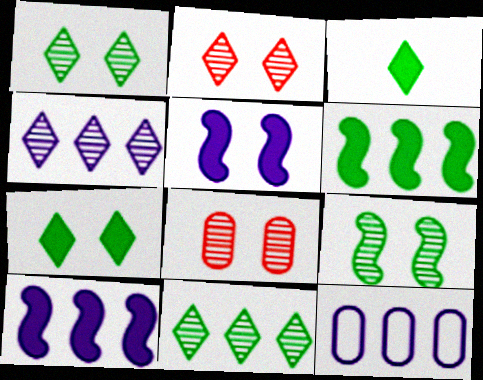[[4, 10, 12]]